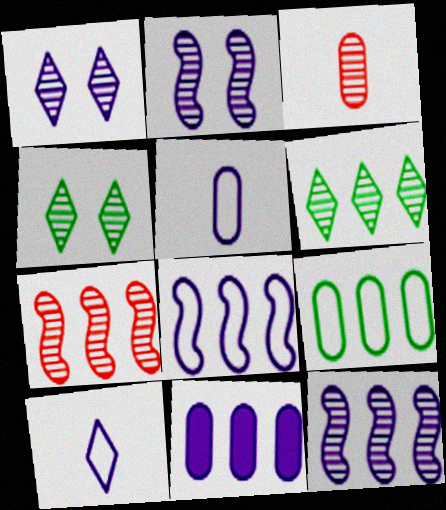[[2, 3, 6], 
[2, 10, 11], 
[3, 4, 12]]